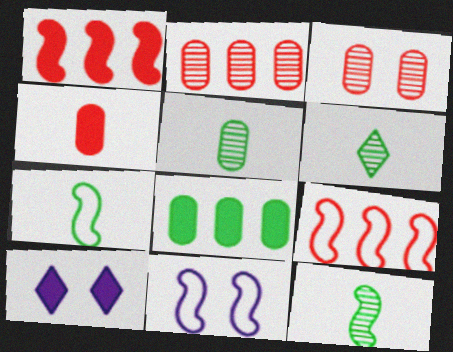[[1, 11, 12], 
[2, 7, 10], 
[5, 6, 12], 
[5, 9, 10], 
[7, 9, 11]]